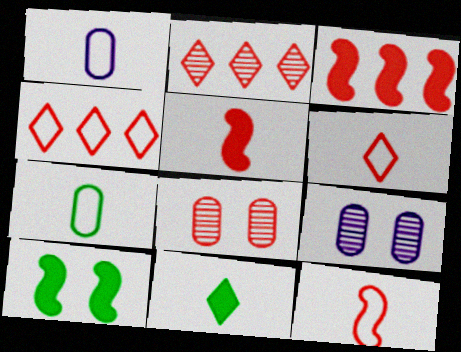[[1, 2, 10], 
[3, 6, 8], 
[4, 5, 8]]